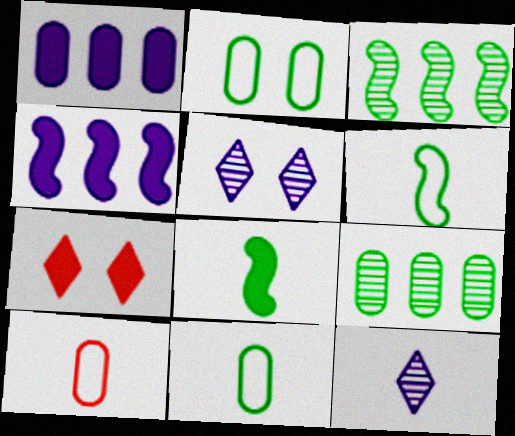[[1, 7, 8], 
[8, 10, 12]]